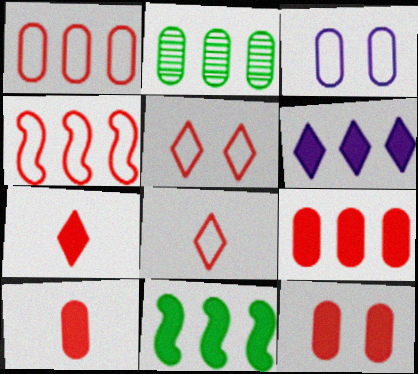[[2, 3, 10], 
[2, 4, 6], 
[6, 9, 11], 
[9, 10, 12]]